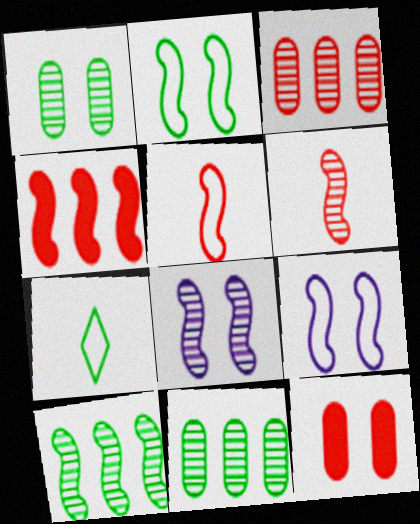[[6, 8, 10]]